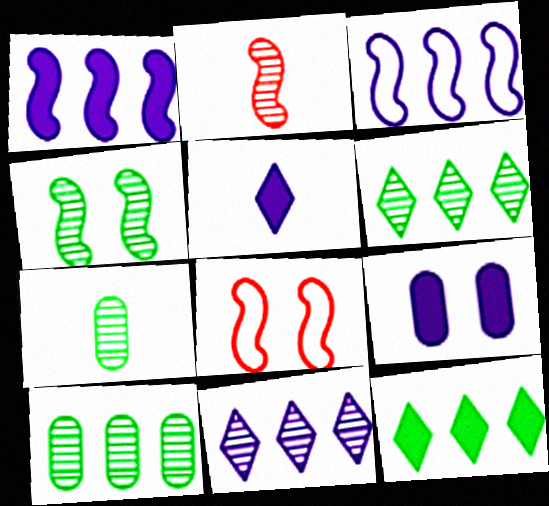[[1, 5, 9], 
[4, 6, 7], 
[5, 8, 10]]